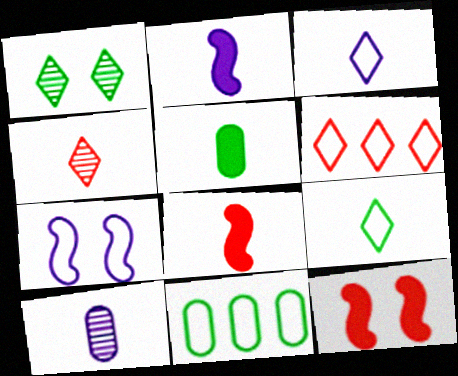[[2, 3, 10], 
[8, 9, 10]]